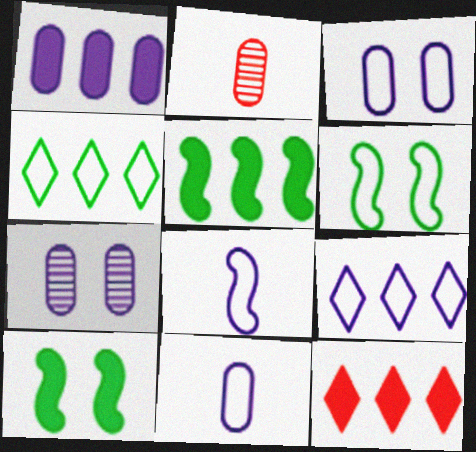[[1, 5, 12], 
[1, 7, 11], 
[2, 9, 10], 
[3, 8, 9]]